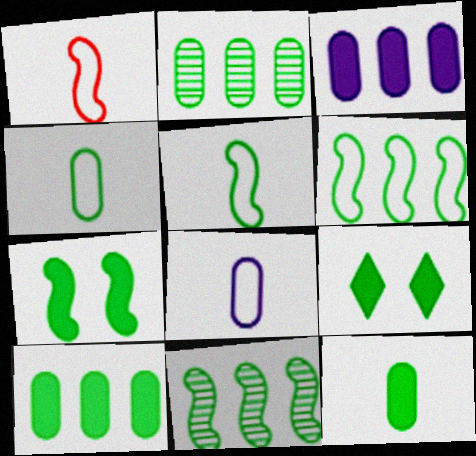[[2, 5, 9], 
[4, 9, 11], 
[5, 7, 11]]